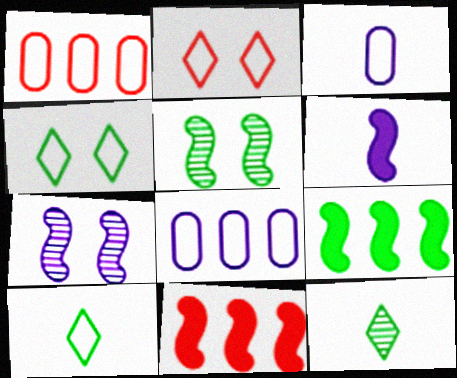[]